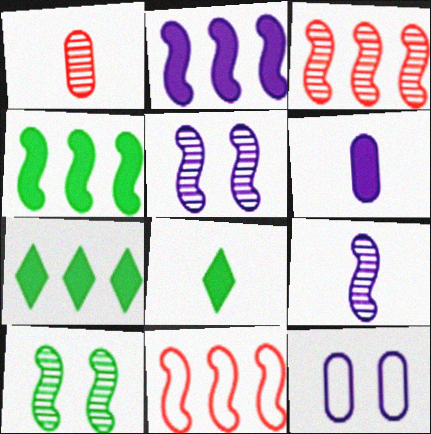[[3, 8, 12], 
[3, 9, 10]]